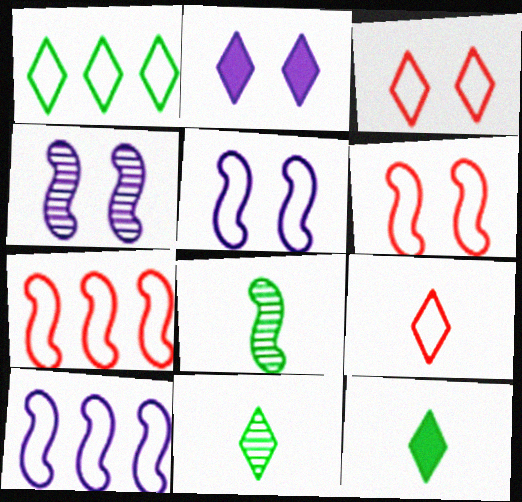[]